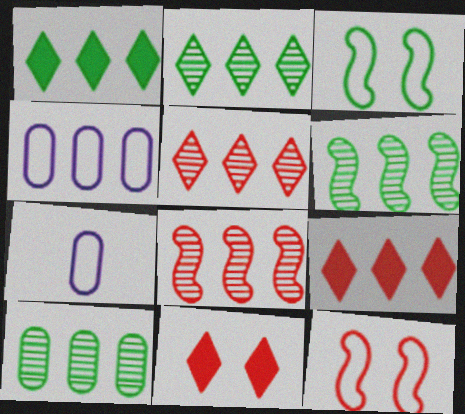[[1, 4, 8], 
[2, 6, 10], 
[4, 6, 9], 
[6, 7, 11]]